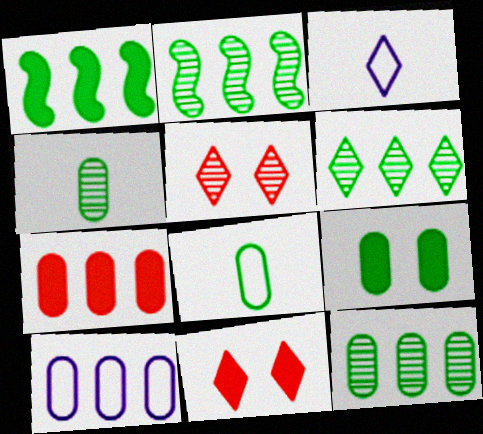[[2, 6, 12], 
[3, 6, 11], 
[7, 10, 12], 
[8, 9, 12]]